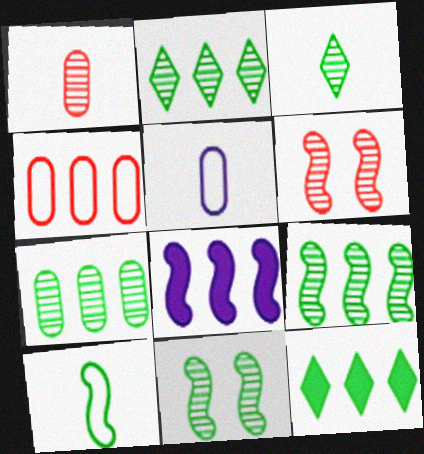[[2, 4, 8], 
[2, 7, 9], 
[3, 7, 11], 
[5, 6, 12], 
[6, 8, 10]]